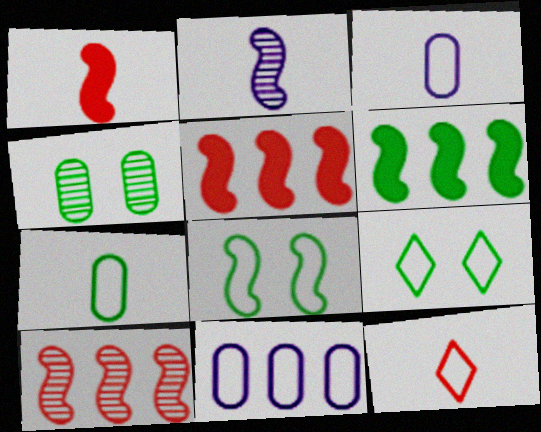[[2, 5, 8], 
[8, 11, 12]]